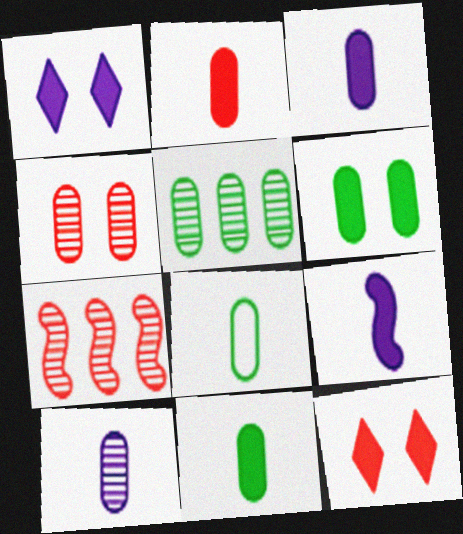[[1, 7, 8], 
[2, 3, 11], 
[2, 8, 10], 
[4, 5, 10], 
[5, 6, 8]]